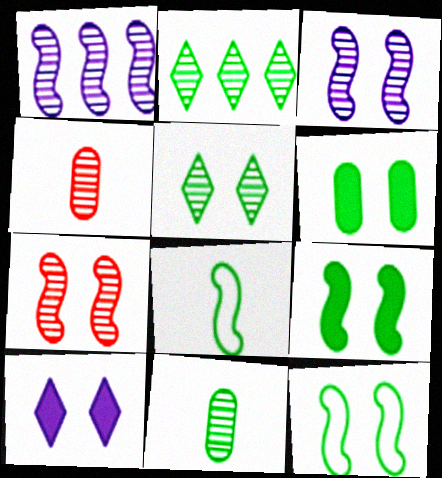[[1, 4, 5], 
[2, 3, 4], 
[2, 6, 8], 
[5, 6, 12]]